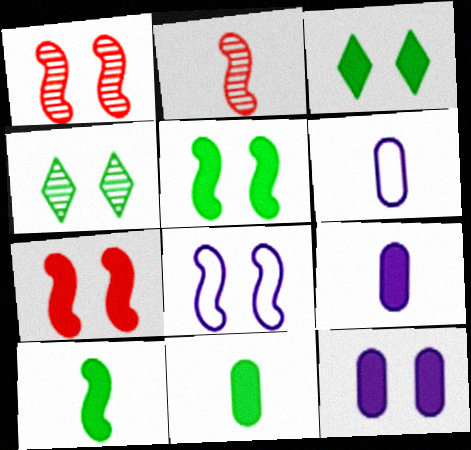[[1, 5, 8], 
[3, 7, 12]]